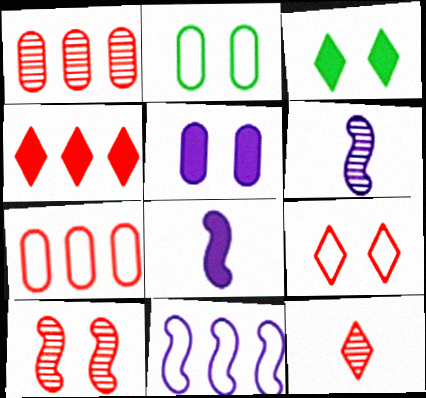[[1, 10, 12], 
[2, 4, 6], 
[3, 6, 7], 
[4, 9, 12]]